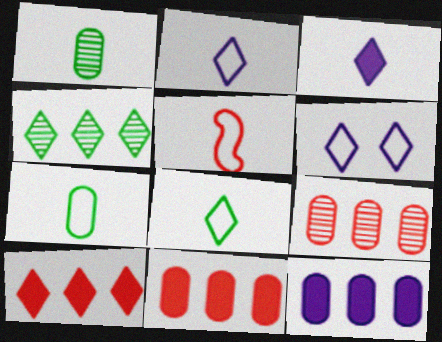[[1, 3, 5], 
[2, 5, 7]]